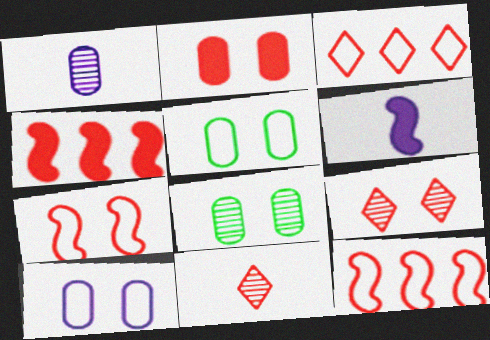[[2, 7, 9], 
[2, 8, 10], 
[2, 11, 12], 
[3, 6, 8]]